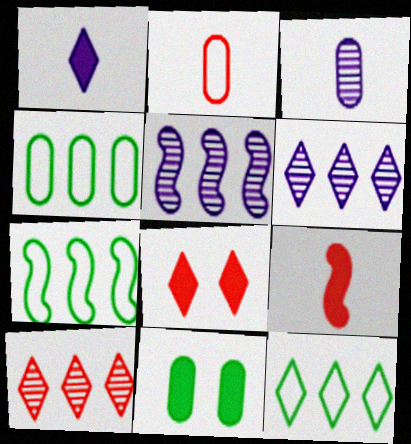[[3, 7, 8], 
[4, 7, 12]]